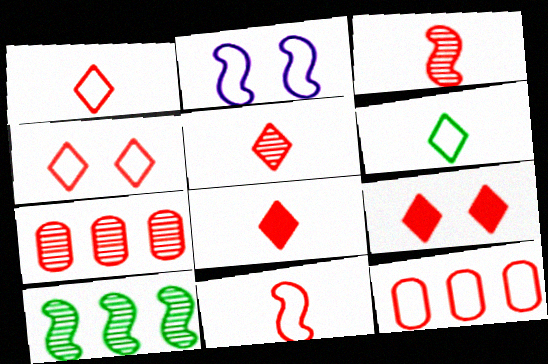[[1, 5, 8], 
[2, 6, 12], 
[3, 9, 12], 
[4, 11, 12], 
[7, 9, 11]]